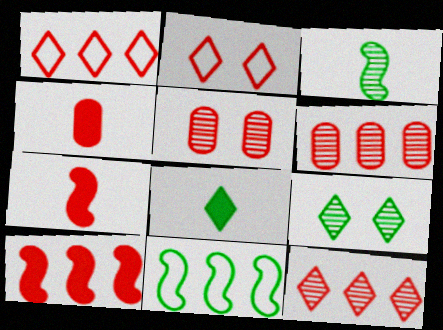[[1, 5, 7], 
[1, 6, 10], 
[2, 6, 7]]